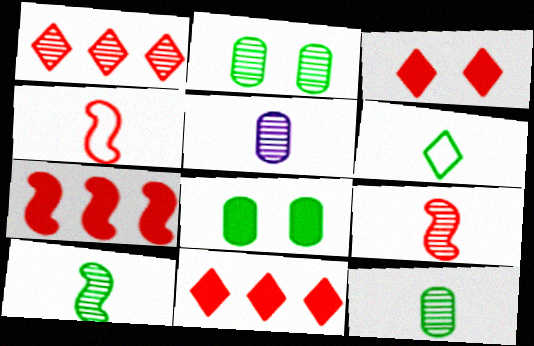[]